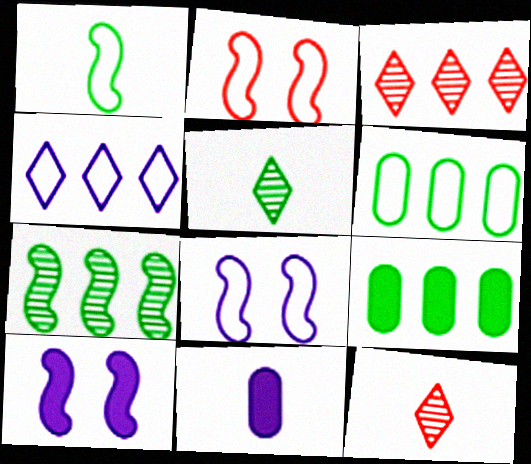[[1, 11, 12], 
[6, 10, 12], 
[8, 9, 12]]